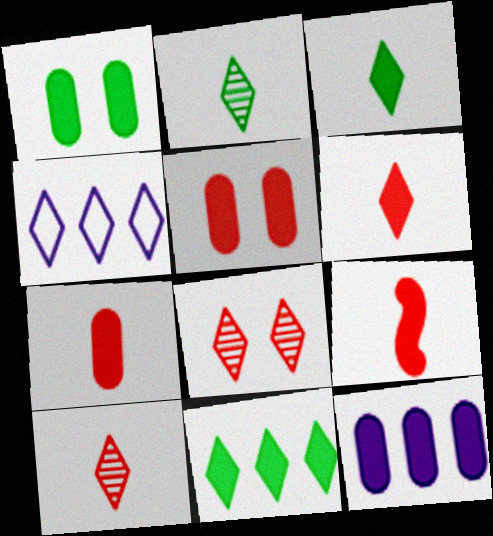[[1, 7, 12], 
[3, 4, 8], 
[6, 7, 9]]